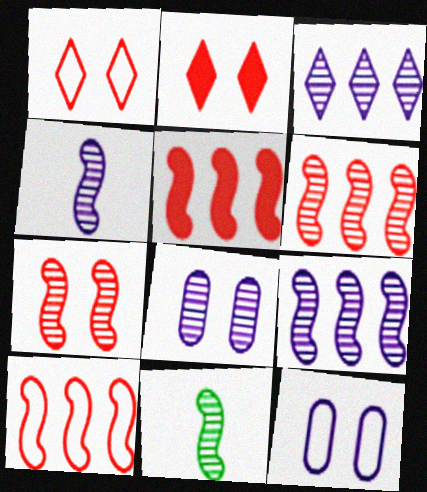[[3, 4, 8], 
[5, 6, 10], 
[7, 9, 11]]